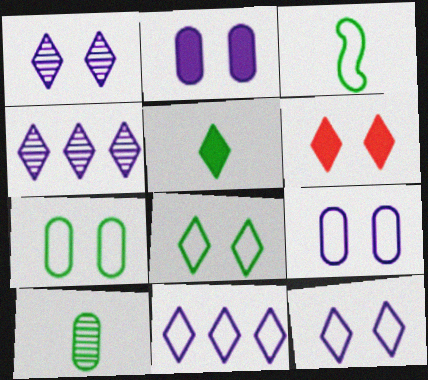[[1, 6, 8], 
[3, 5, 10]]